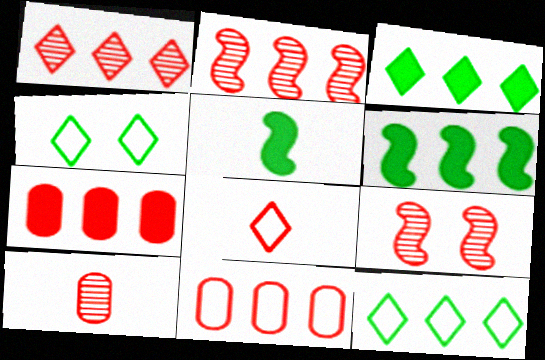[[1, 9, 10], 
[7, 8, 9]]